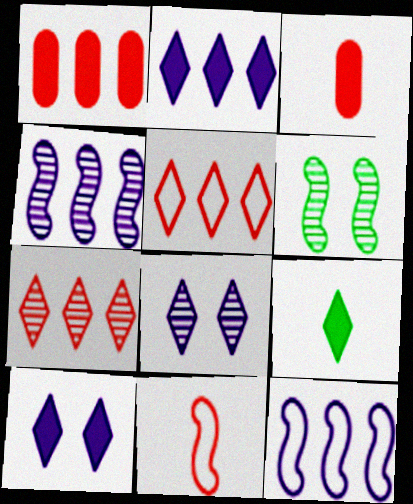[[5, 8, 9]]